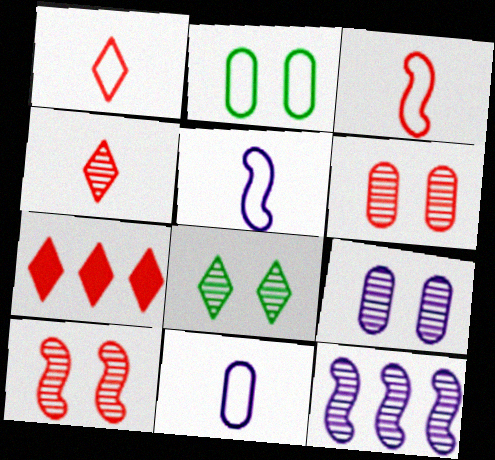[[3, 6, 7], 
[8, 9, 10]]